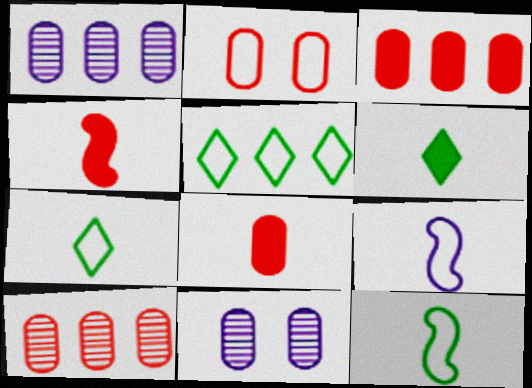[[2, 5, 9], 
[2, 8, 10], 
[4, 5, 11]]